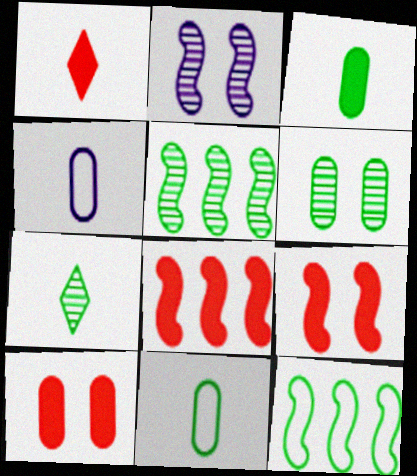[[1, 8, 10], 
[5, 6, 7]]